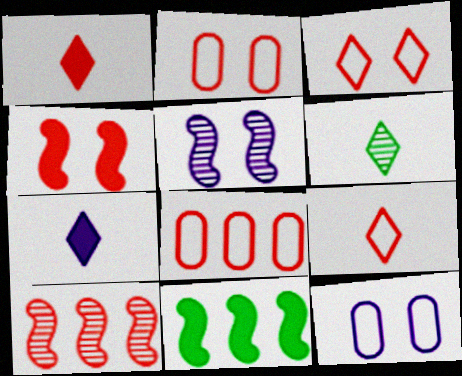[[1, 2, 10], 
[6, 7, 9]]